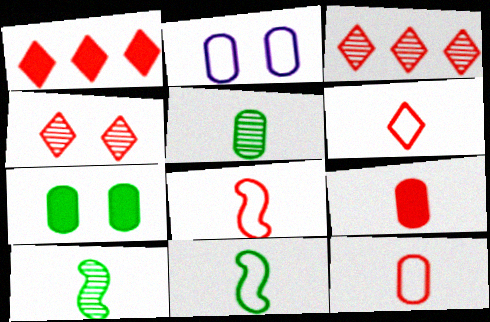[[1, 2, 10], 
[1, 4, 6], 
[6, 8, 12]]